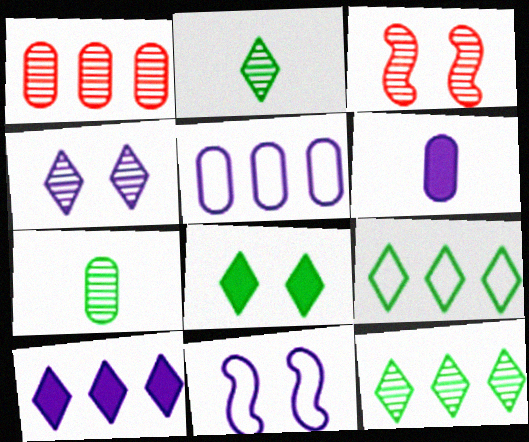[[2, 8, 9], 
[3, 6, 9]]